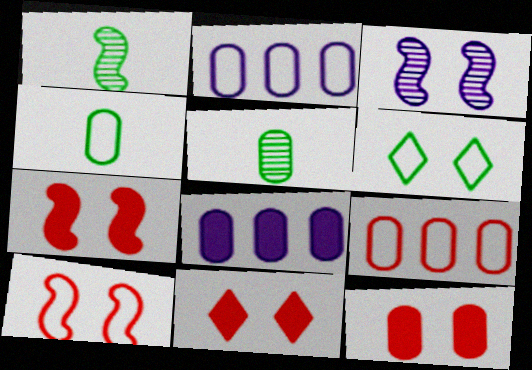[[1, 2, 11], 
[2, 5, 12], 
[3, 6, 12], 
[7, 11, 12]]